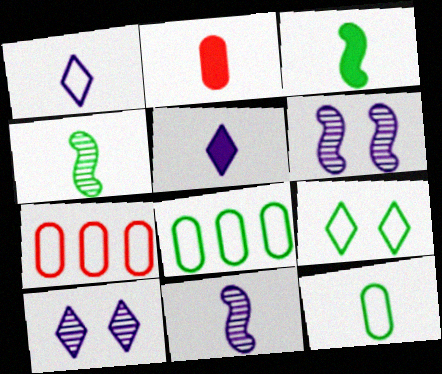[[1, 2, 4], 
[2, 3, 5], 
[3, 7, 10]]